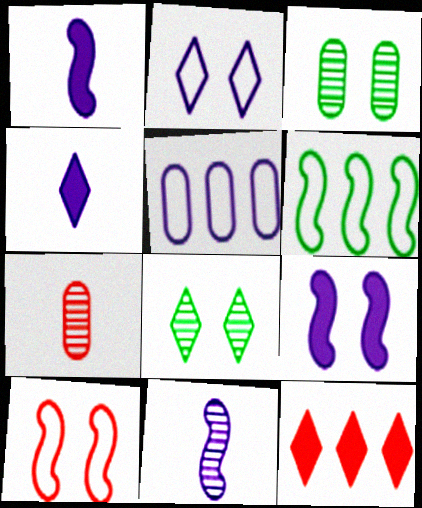[[7, 10, 12]]